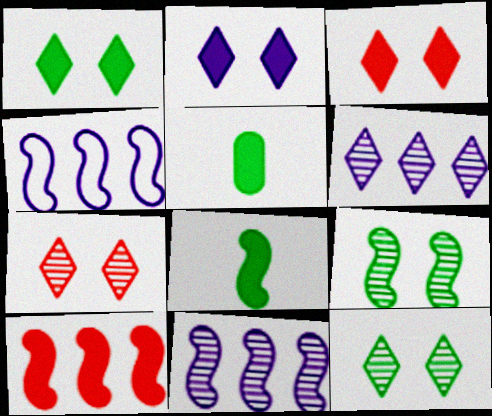[[1, 2, 3], 
[2, 5, 10], 
[4, 5, 7]]